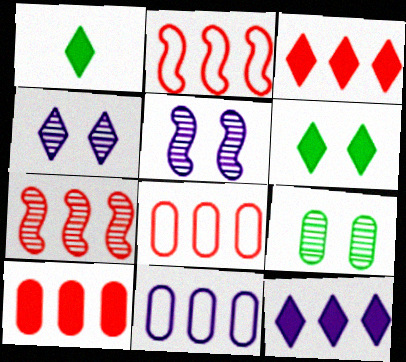[[1, 5, 8], 
[3, 7, 8]]